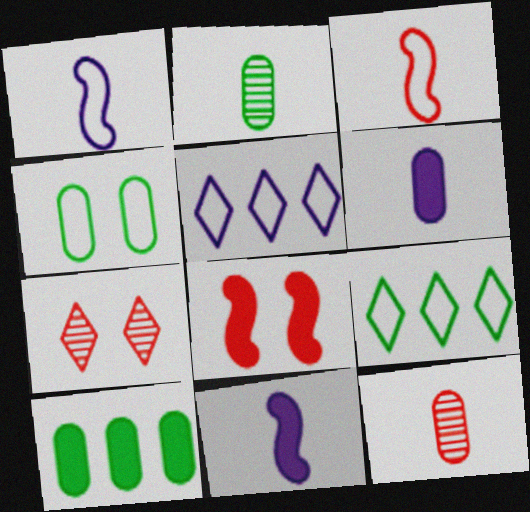[[1, 7, 10], 
[2, 4, 10], 
[2, 5, 8], 
[3, 4, 5]]